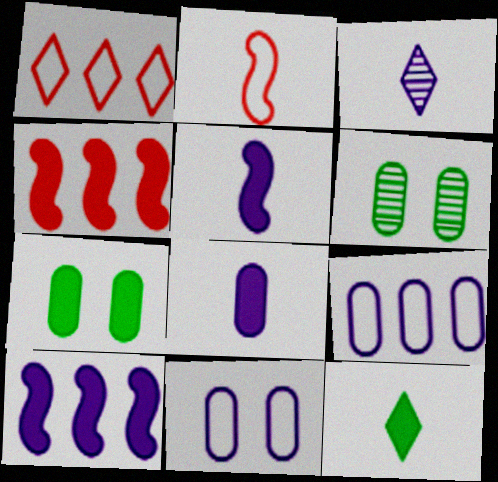[[1, 5, 6], 
[3, 10, 11]]